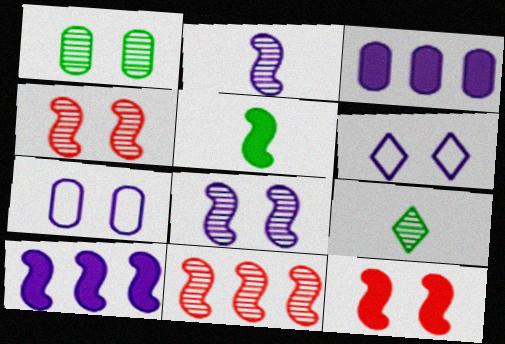[[1, 6, 12], 
[2, 3, 6], 
[5, 10, 12]]